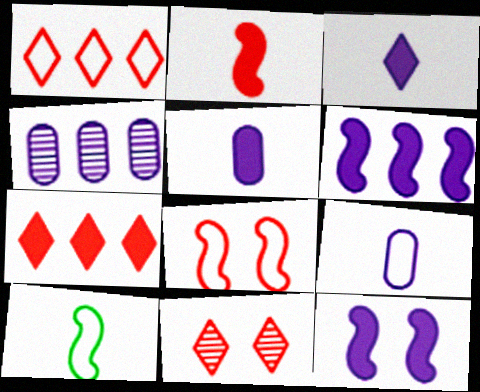[]